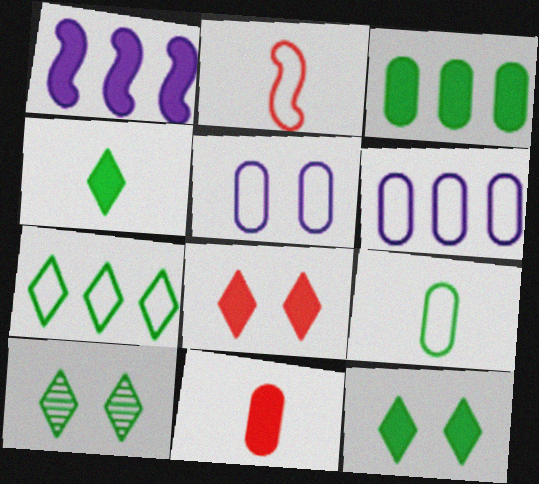[[1, 11, 12], 
[2, 5, 7], 
[4, 7, 10]]